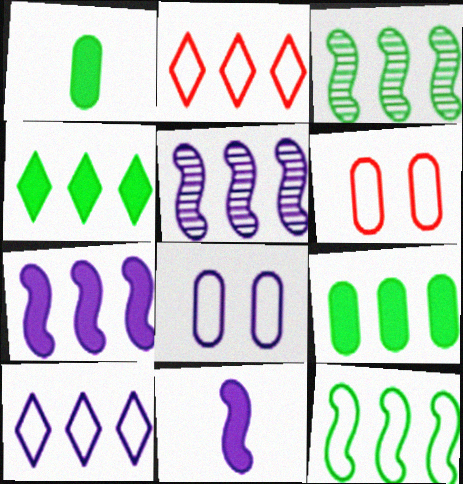[[2, 5, 9]]